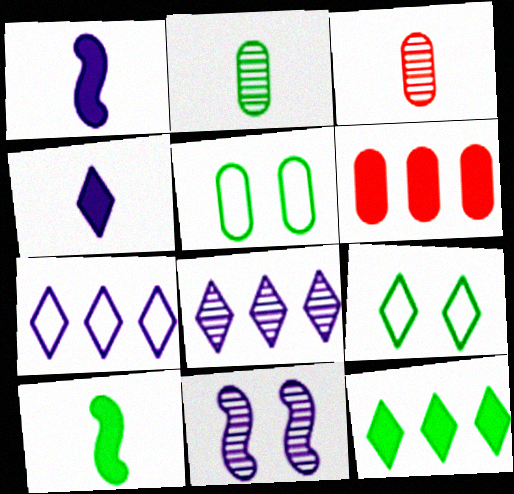[]